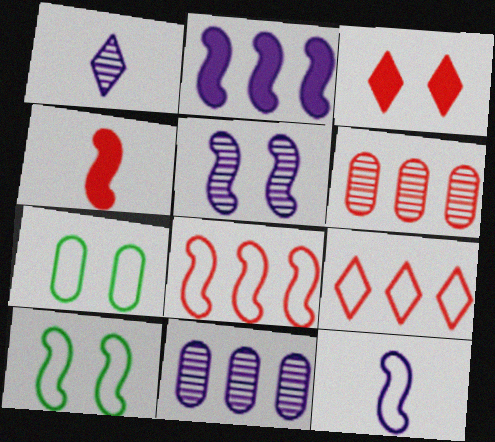[[1, 5, 11], 
[2, 5, 12], 
[3, 5, 7], 
[7, 9, 12], 
[8, 10, 12]]